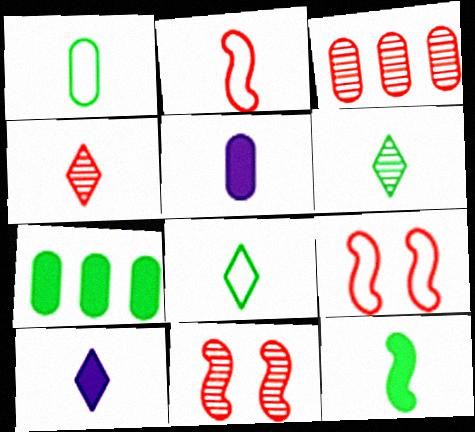[[1, 6, 12], 
[2, 5, 6], 
[3, 4, 11], 
[4, 8, 10]]